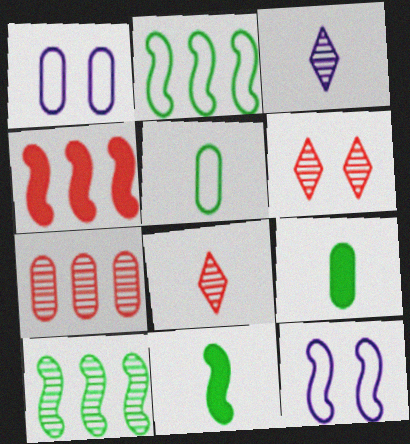[[1, 7, 9]]